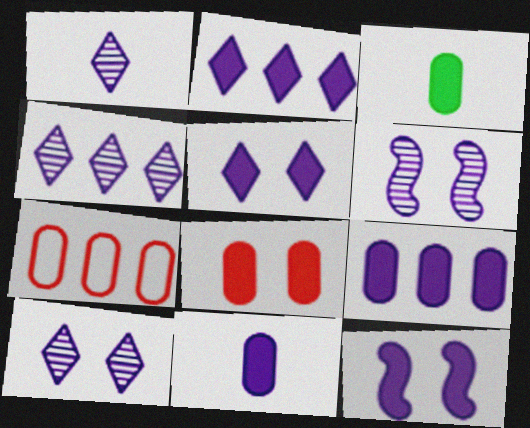[[1, 4, 10], 
[2, 11, 12], 
[3, 8, 9]]